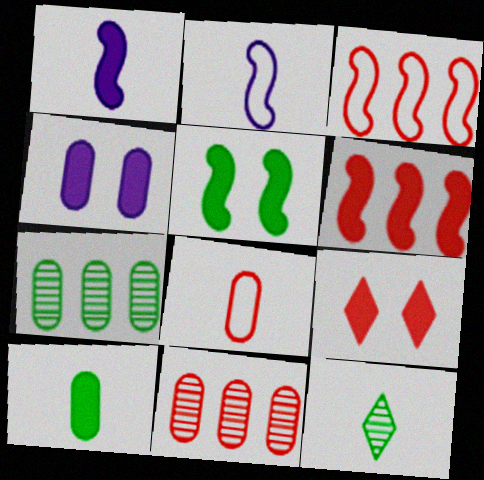[[1, 5, 6], 
[1, 8, 12], 
[2, 7, 9], 
[3, 4, 12], 
[4, 5, 9], 
[4, 7, 8]]